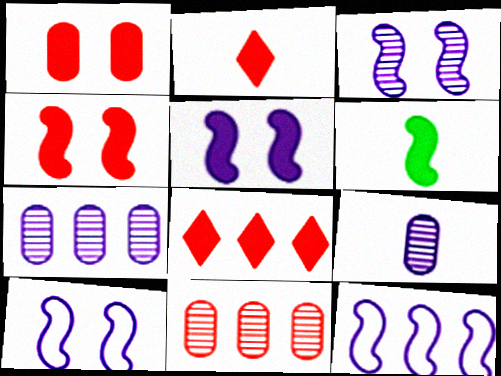[[3, 5, 10]]